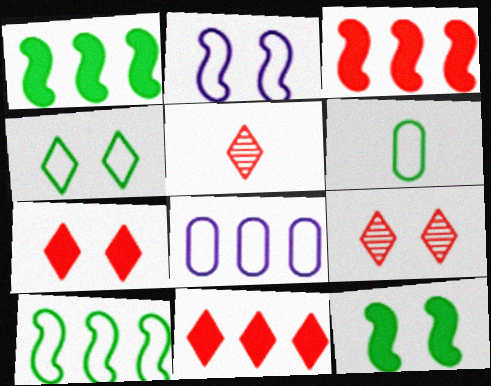[[4, 6, 10], 
[5, 8, 12]]